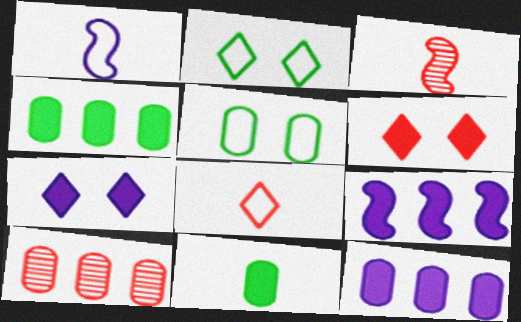[[2, 3, 12], 
[6, 9, 11]]